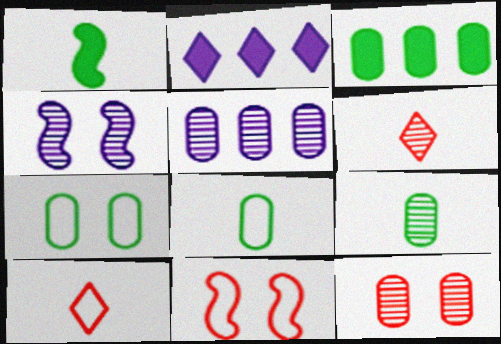[[2, 9, 11], 
[3, 4, 10], 
[3, 7, 9], 
[5, 9, 12]]